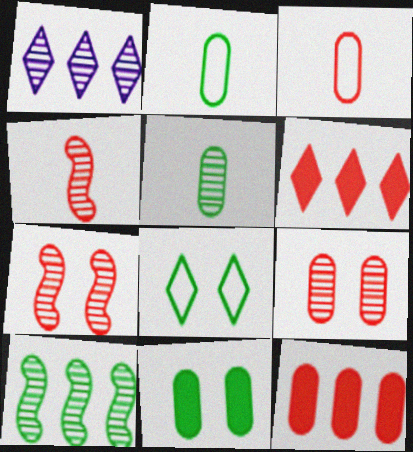[[1, 5, 7], 
[3, 6, 7], 
[3, 9, 12]]